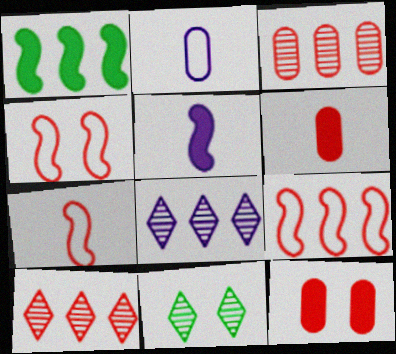[[4, 6, 10], 
[4, 7, 9], 
[7, 10, 12]]